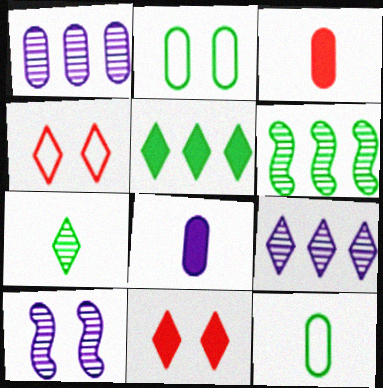[[1, 2, 3], 
[2, 10, 11], 
[4, 6, 8]]